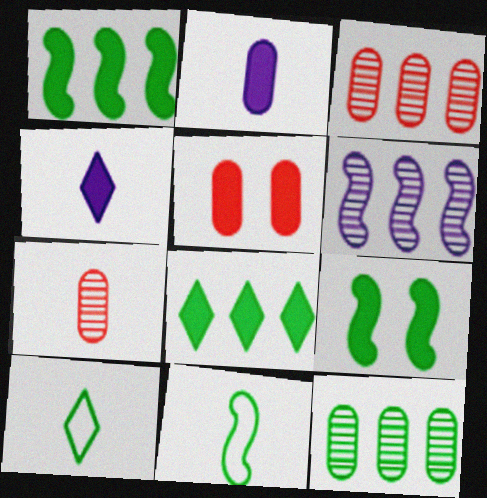[[1, 4, 5], 
[4, 7, 11], 
[5, 6, 10], 
[9, 10, 12]]